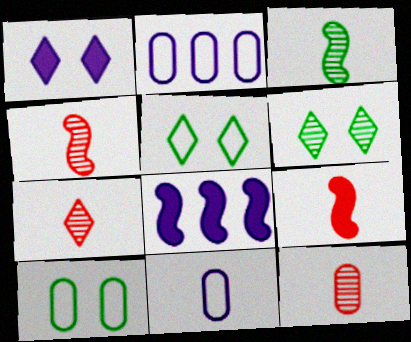[[2, 6, 9], 
[4, 7, 12], 
[5, 8, 12], 
[7, 8, 10]]